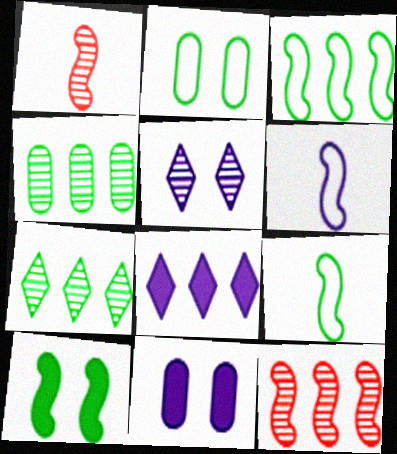[[1, 2, 8], 
[1, 4, 5], 
[6, 10, 12]]